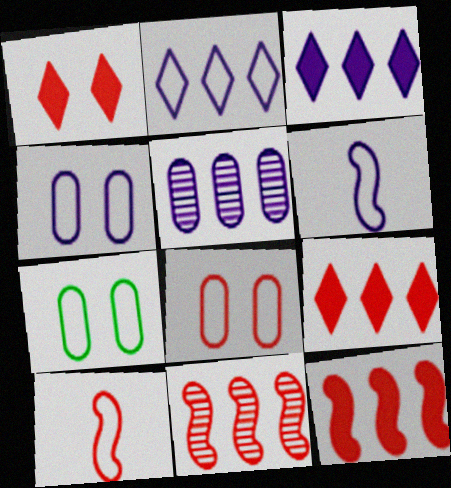[[2, 4, 6], 
[2, 7, 10], 
[4, 7, 8]]